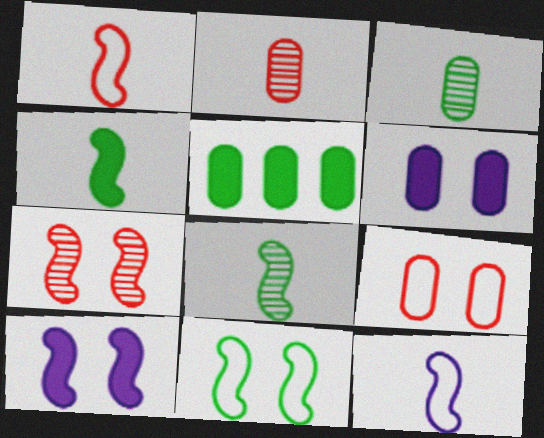[[7, 10, 11]]